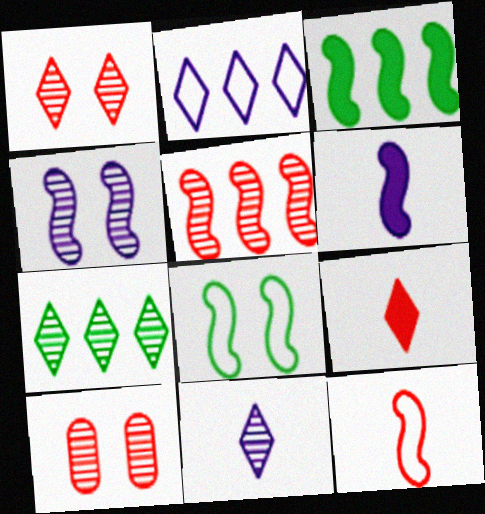[[1, 7, 11], 
[3, 4, 12], 
[5, 6, 8]]